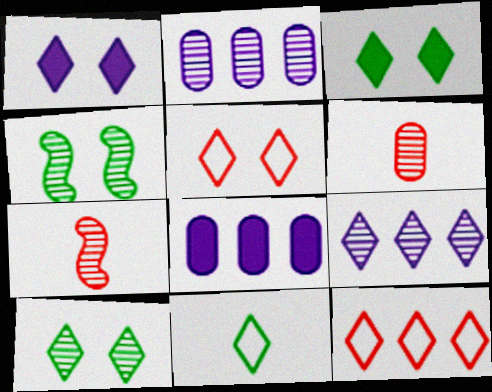[[1, 5, 10], 
[2, 7, 10], 
[4, 6, 9]]